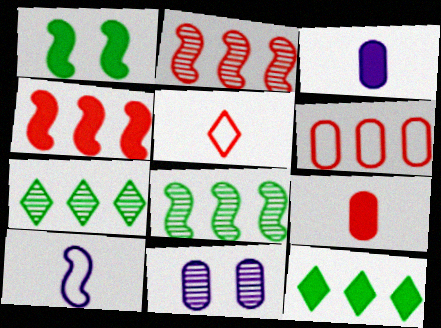[[1, 2, 10]]